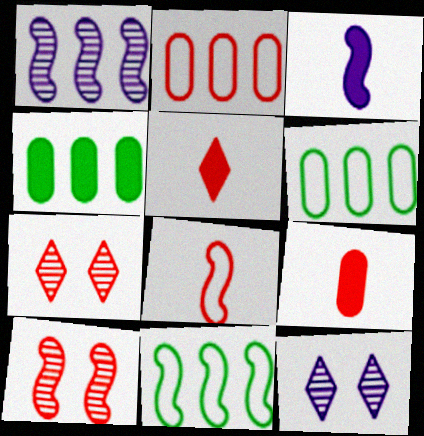[[2, 5, 10], 
[3, 6, 7], 
[3, 10, 11], 
[4, 8, 12], 
[9, 11, 12]]